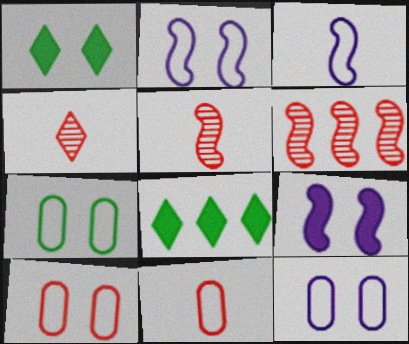[[5, 8, 12], 
[7, 10, 12]]